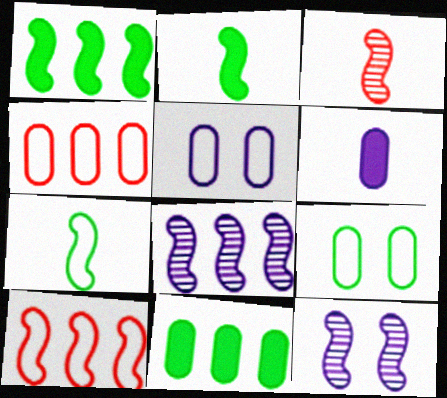[[1, 8, 10], 
[2, 10, 12]]